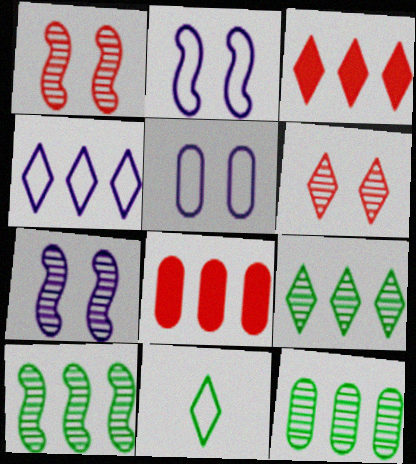[[3, 4, 9], 
[4, 8, 10], 
[7, 8, 11], 
[9, 10, 12]]